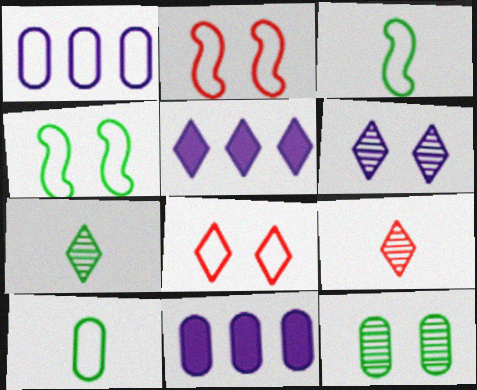[[1, 3, 8], 
[2, 7, 11], 
[4, 9, 11], 
[5, 7, 8]]